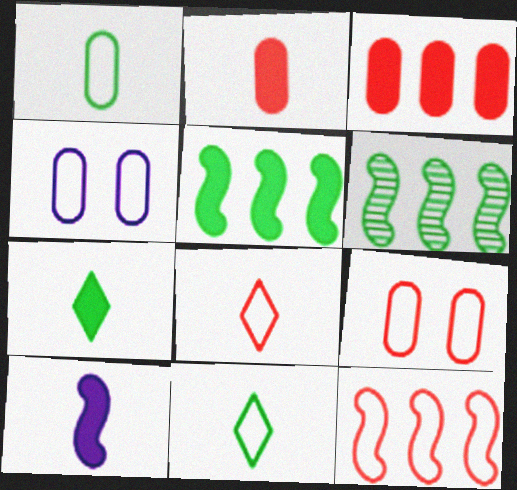[[2, 7, 10], 
[4, 11, 12], 
[8, 9, 12]]